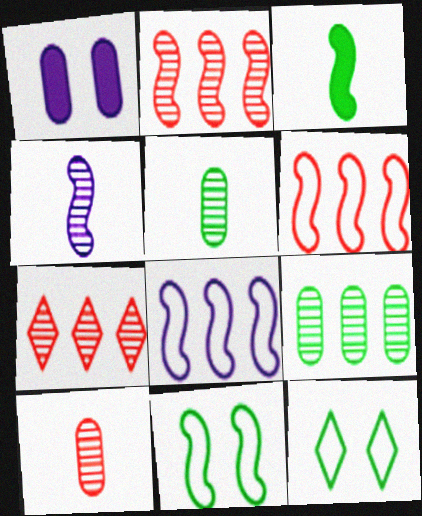[[3, 9, 12]]